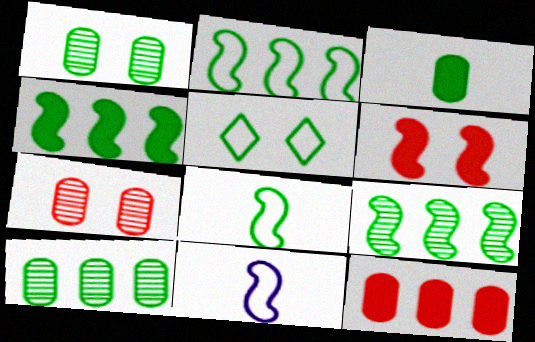[[2, 4, 9], 
[3, 5, 9], 
[6, 9, 11]]